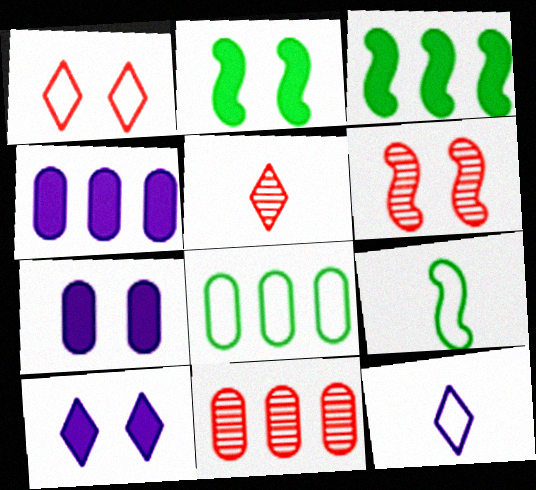[[2, 11, 12], 
[4, 8, 11], 
[5, 6, 11], 
[9, 10, 11]]